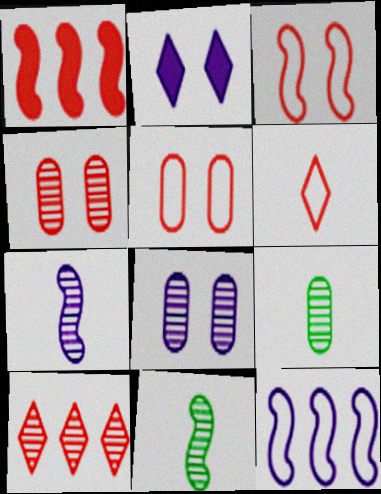[[1, 4, 6], 
[8, 10, 11]]